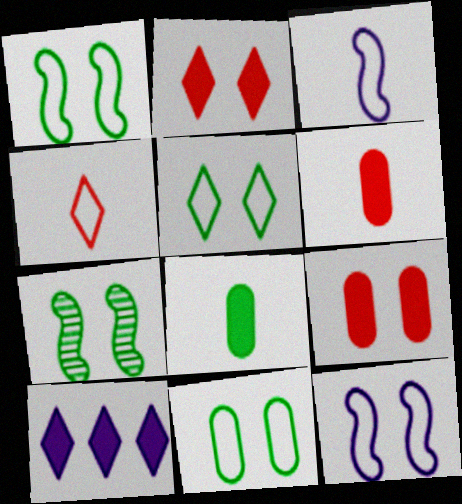[[1, 5, 11]]